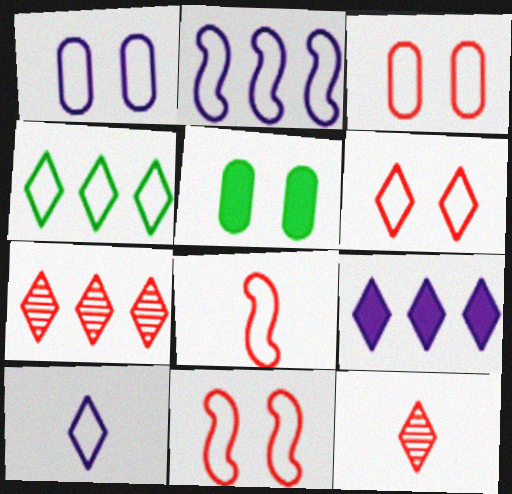[[1, 2, 10], 
[1, 4, 8], 
[2, 5, 12], 
[3, 6, 11], 
[4, 6, 10], 
[4, 7, 9]]